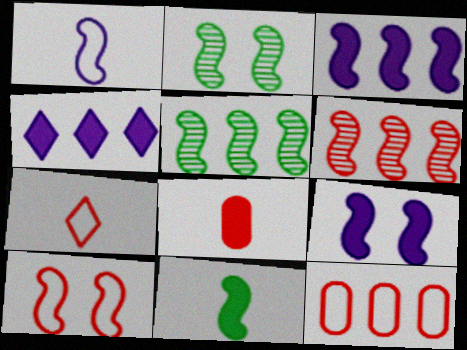[[2, 9, 10], 
[4, 5, 12], 
[7, 10, 12]]